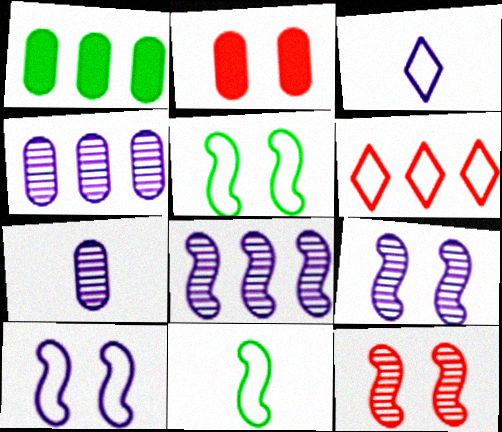[[1, 3, 12], 
[1, 6, 8]]